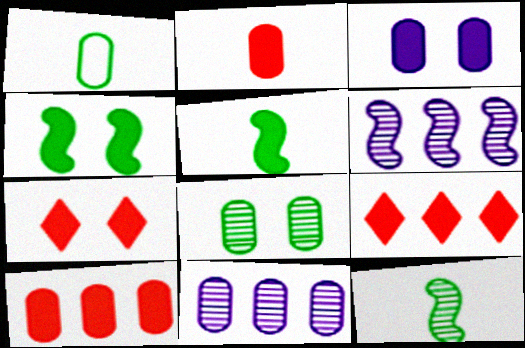[[1, 6, 7], 
[3, 4, 7], 
[3, 5, 9]]